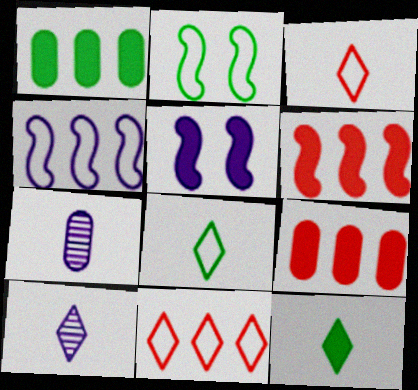[[2, 9, 10], 
[3, 10, 12], 
[5, 9, 12]]